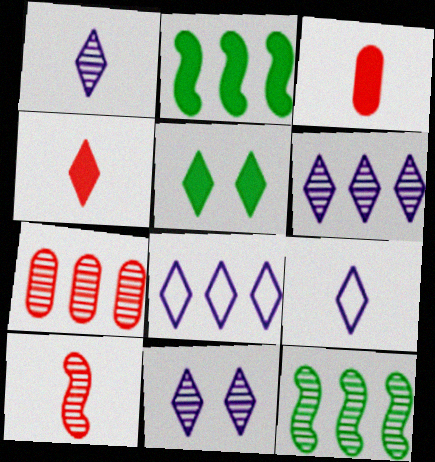[[1, 6, 11], 
[2, 7, 8], 
[6, 7, 12]]